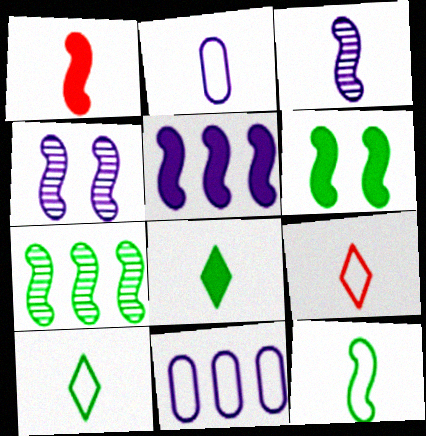[[1, 3, 12], 
[1, 5, 6], 
[2, 9, 12], 
[6, 7, 12]]